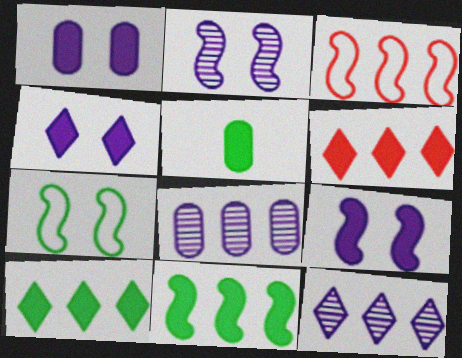[[1, 4, 9], 
[3, 8, 10], 
[5, 6, 9]]